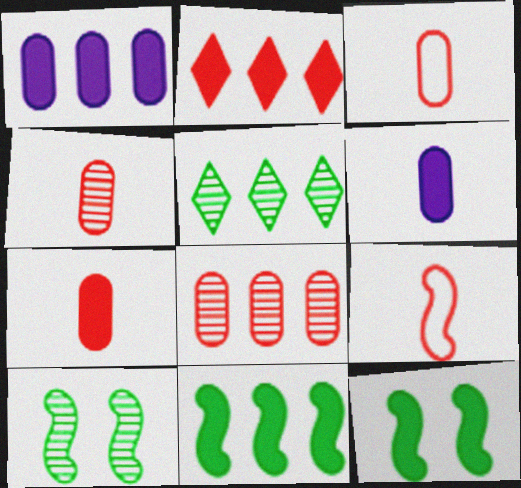[[1, 2, 11], 
[2, 6, 12], 
[3, 4, 7]]